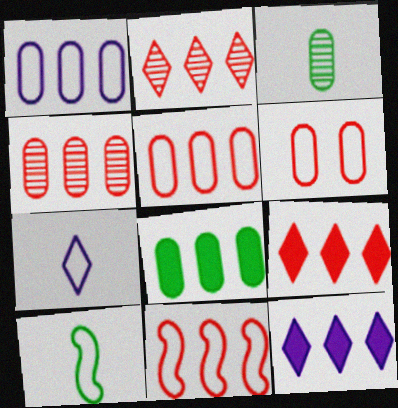[[1, 4, 8], 
[4, 9, 11]]